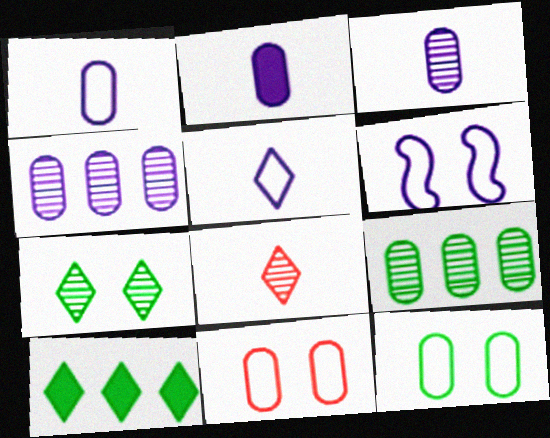[[1, 2, 3], 
[2, 9, 11]]